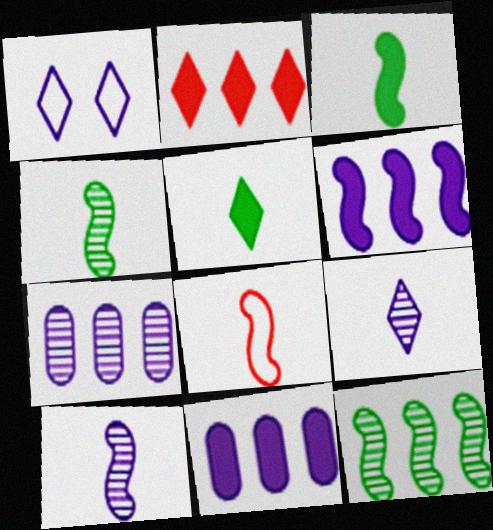[[1, 10, 11], 
[3, 8, 10]]